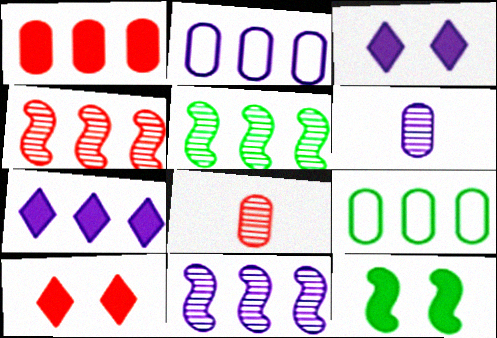[[2, 7, 11], 
[4, 5, 11], 
[4, 7, 9]]